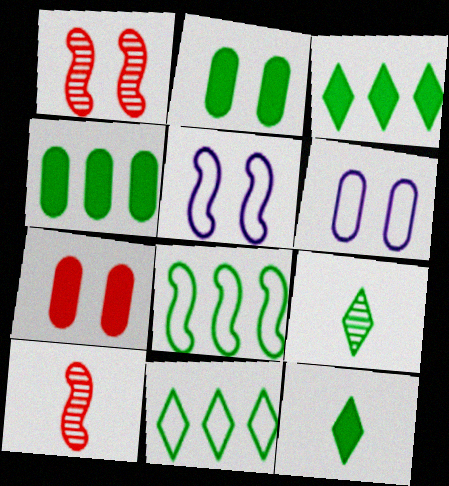[[2, 8, 9], 
[3, 6, 10]]